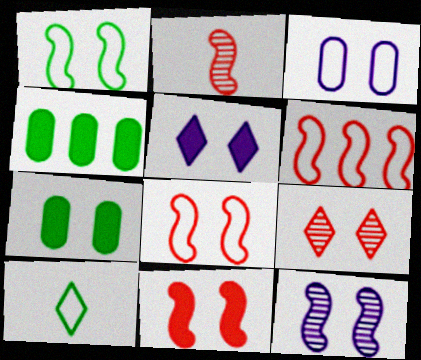[[1, 11, 12], 
[2, 6, 11], 
[3, 5, 12], 
[3, 6, 10], 
[5, 7, 11]]